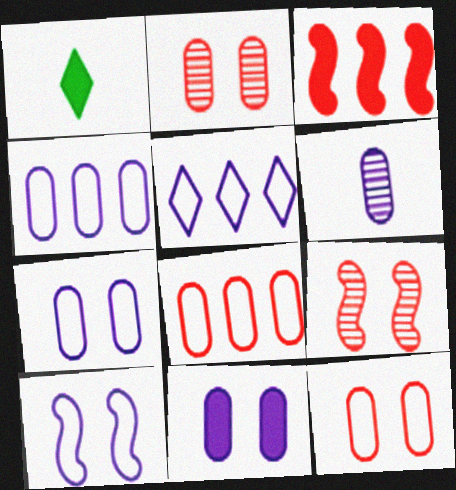[[1, 3, 11], 
[1, 4, 9], 
[4, 6, 11]]